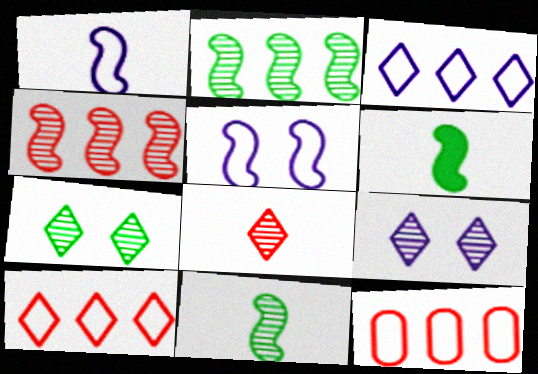[[4, 5, 6], 
[6, 9, 12]]